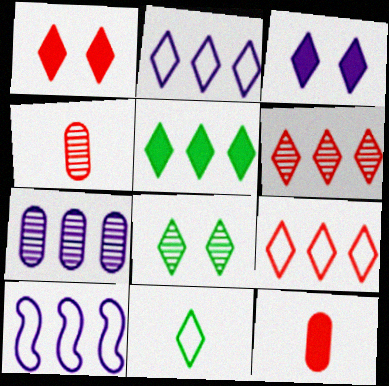[[2, 5, 6], 
[3, 6, 11], 
[5, 8, 11], 
[8, 10, 12]]